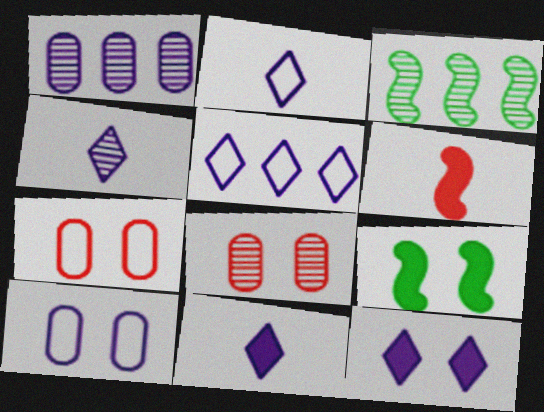[[2, 4, 11], 
[3, 4, 8], 
[3, 7, 11], 
[4, 5, 12]]